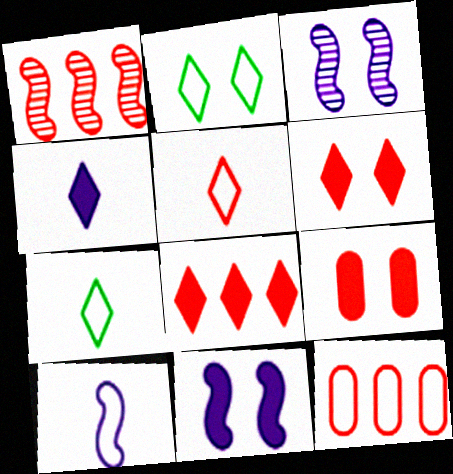[[1, 5, 9], 
[1, 8, 12], 
[2, 3, 9], 
[2, 10, 12]]